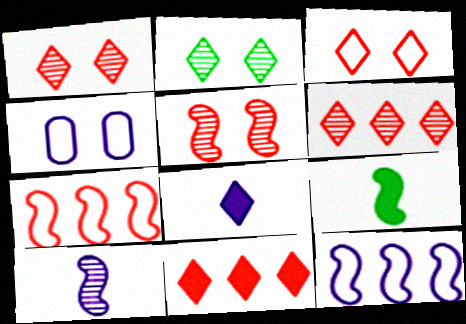[[4, 6, 9], 
[5, 9, 12]]